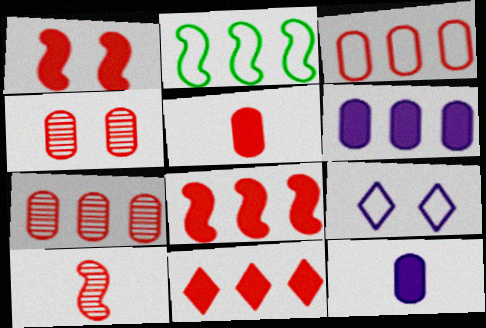[[1, 5, 11], 
[3, 4, 5]]